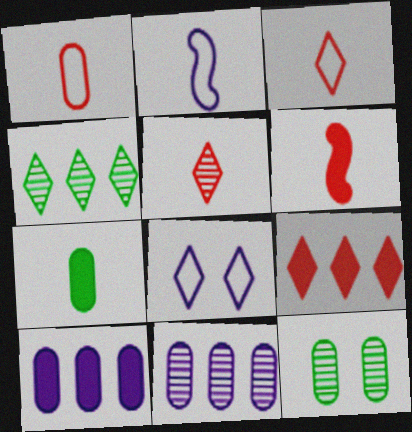[[1, 5, 6], 
[1, 10, 12], 
[2, 5, 7], 
[2, 9, 12]]